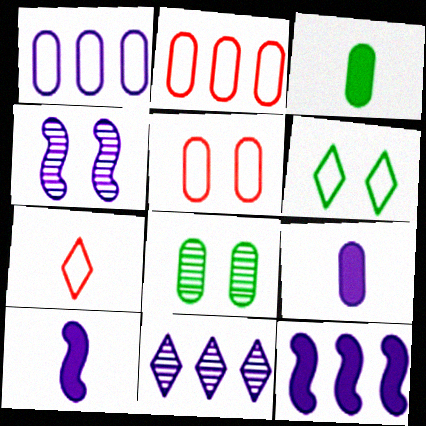[[1, 11, 12], 
[2, 8, 9], 
[7, 8, 12]]